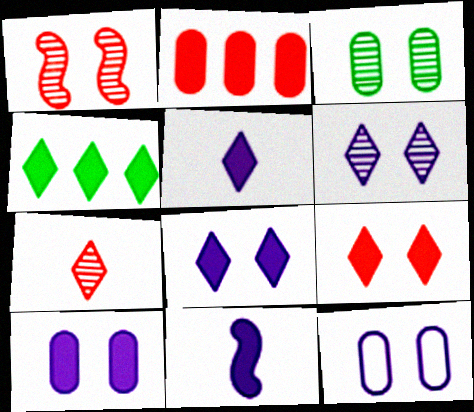[[1, 3, 6], 
[4, 5, 9]]